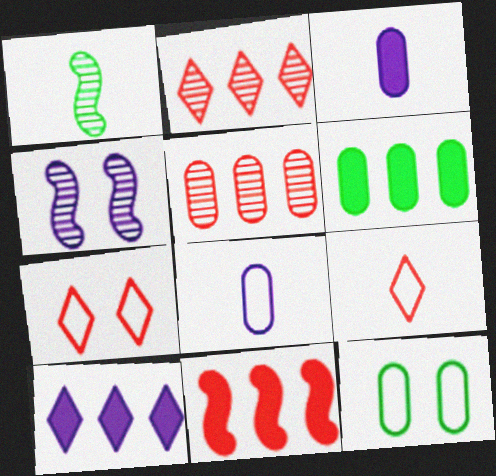[[1, 3, 9], 
[3, 5, 12], 
[4, 6, 9], 
[4, 8, 10], 
[6, 10, 11]]